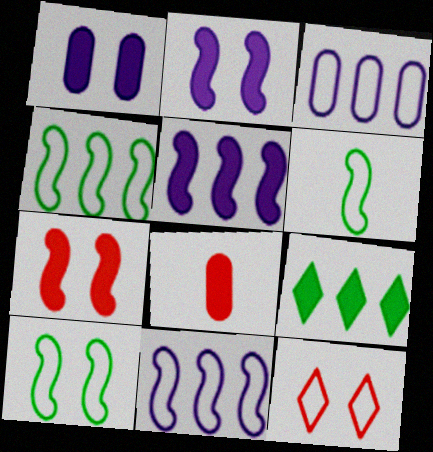[[2, 8, 9], 
[3, 6, 12], 
[4, 6, 10]]